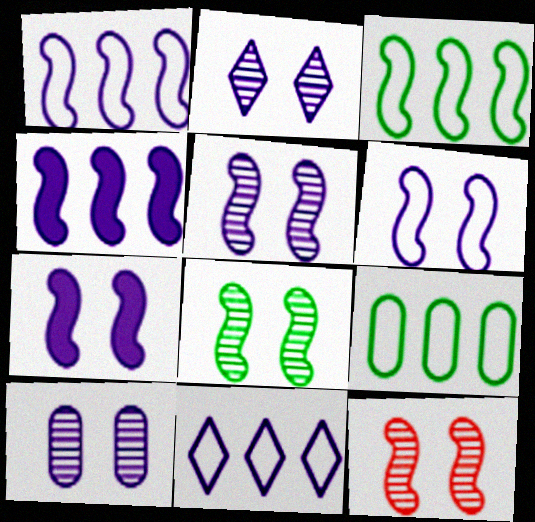[[2, 5, 10], 
[5, 6, 7], 
[5, 8, 12]]